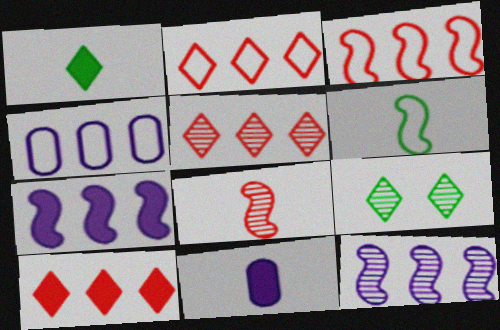[[2, 5, 10], 
[3, 9, 11]]